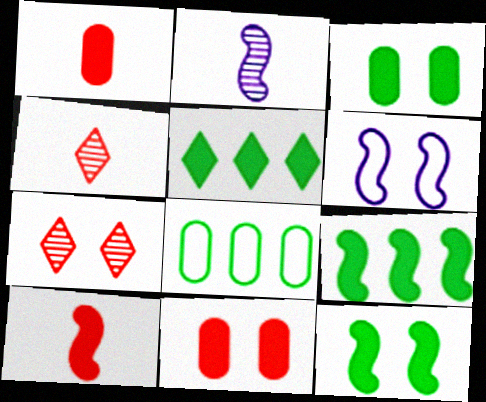[[3, 6, 7]]